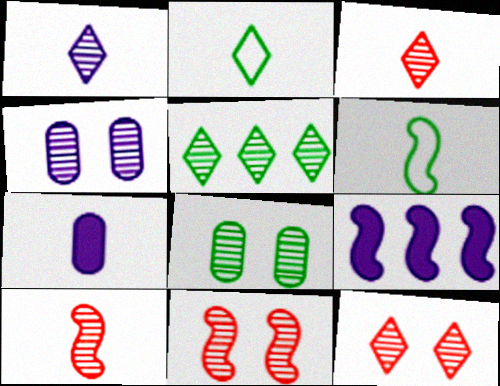[[1, 5, 12], 
[2, 7, 10], 
[3, 6, 7], 
[4, 5, 10], 
[6, 9, 11]]